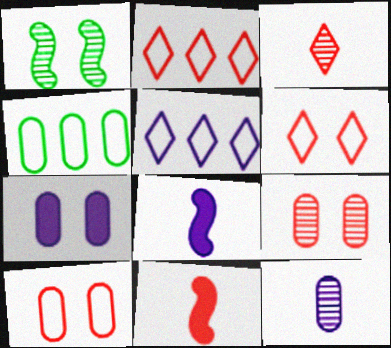[[1, 6, 7], 
[2, 9, 11]]